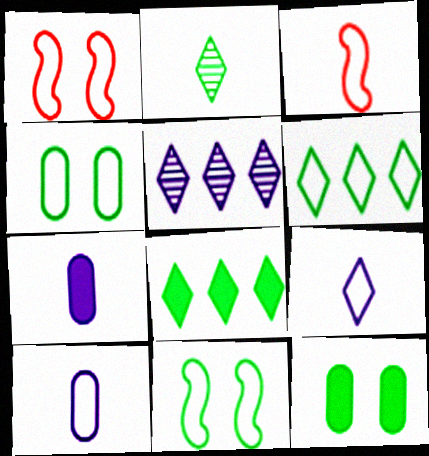[[1, 6, 10], 
[2, 3, 7], 
[3, 5, 12]]